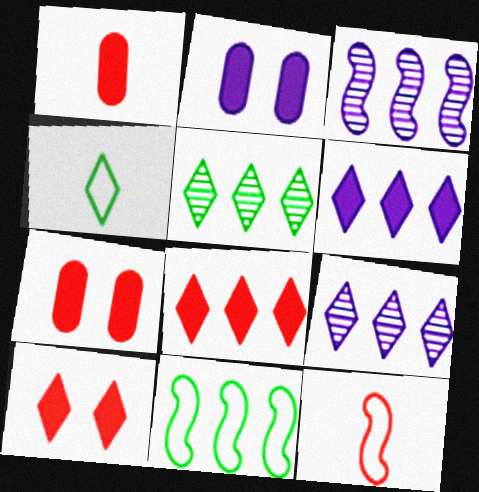[[2, 5, 12], 
[3, 4, 7], 
[4, 9, 10]]